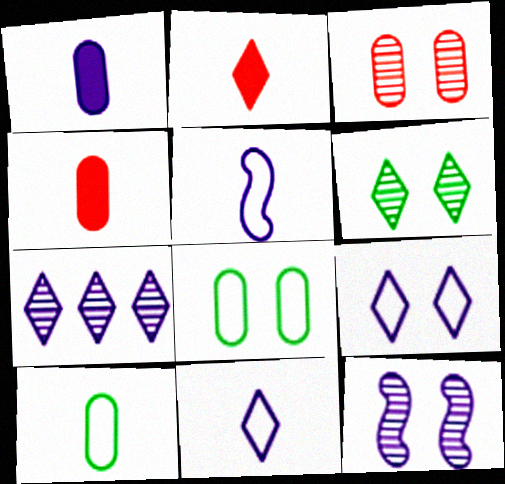[[3, 6, 12]]